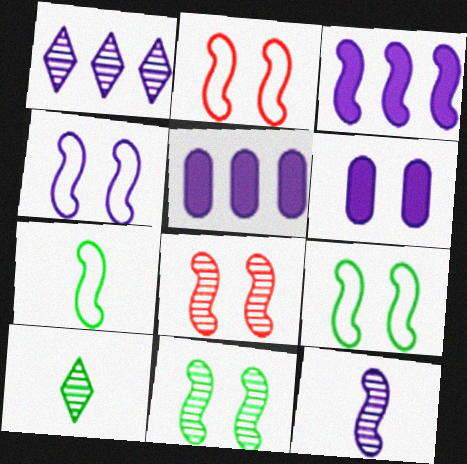[[2, 4, 9], 
[2, 5, 10], 
[3, 4, 12], 
[3, 7, 8]]